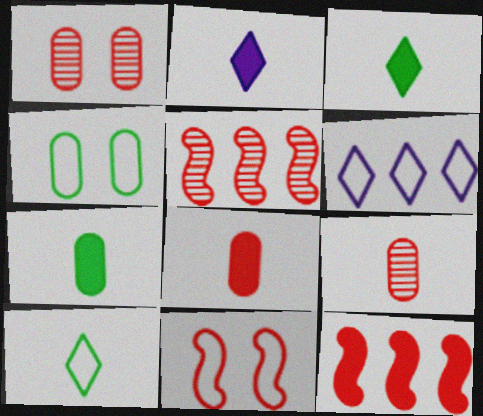[[2, 4, 5]]